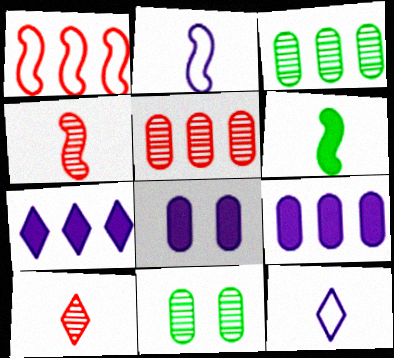[[1, 3, 7], 
[2, 4, 6]]